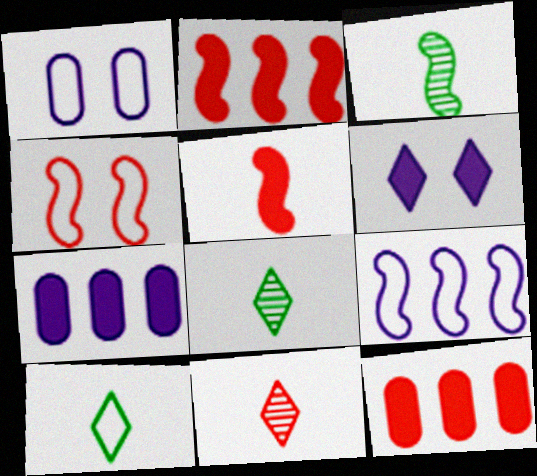[[1, 2, 8], 
[4, 7, 8], 
[4, 11, 12]]